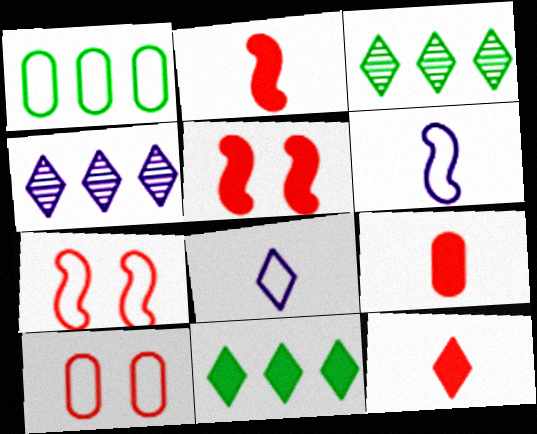[[1, 7, 8], 
[2, 9, 12]]